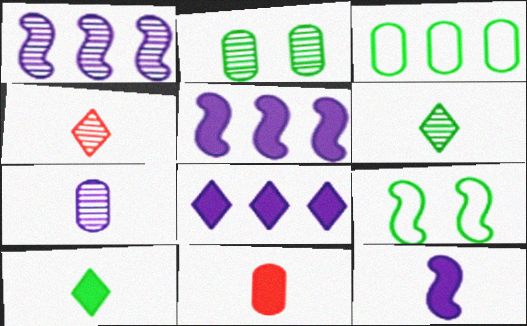[[1, 2, 4], 
[10, 11, 12]]